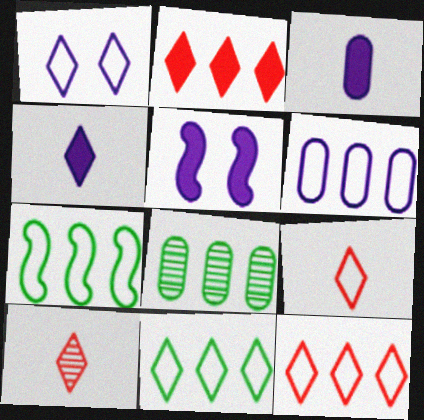[[1, 9, 11], 
[5, 8, 9], 
[6, 7, 12]]